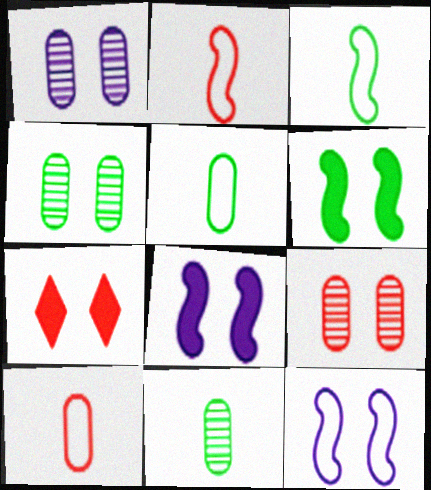[[1, 4, 9], 
[4, 7, 12]]